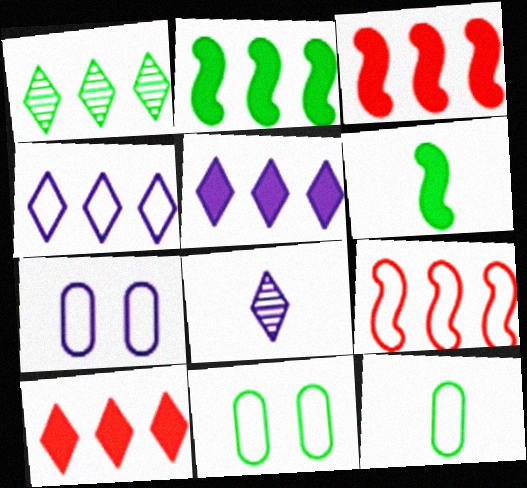[[1, 4, 10], 
[1, 6, 11], 
[3, 8, 11]]